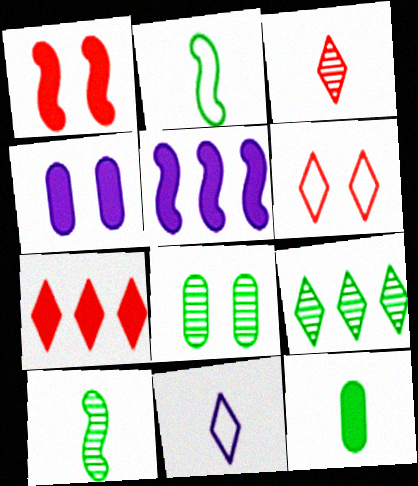[[3, 6, 7], 
[8, 9, 10]]